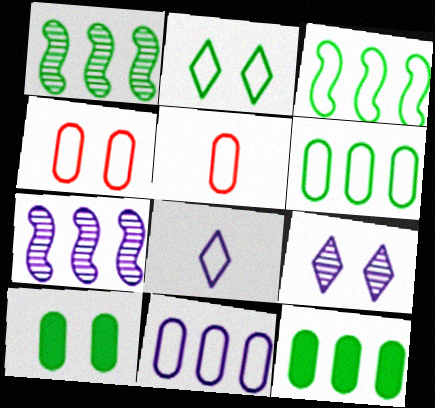[[3, 4, 8]]